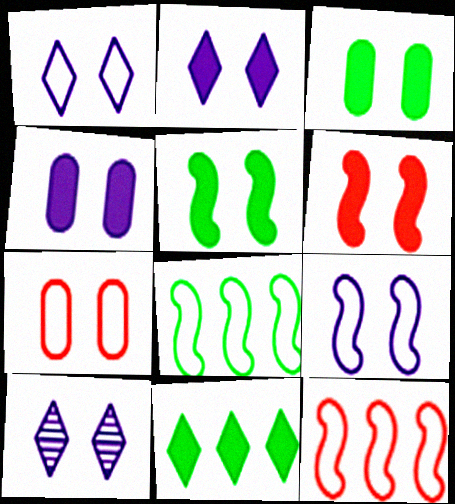[[1, 2, 10], 
[2, 3, 6], 
[4, 9, 10], 
[5, 7, 10]]